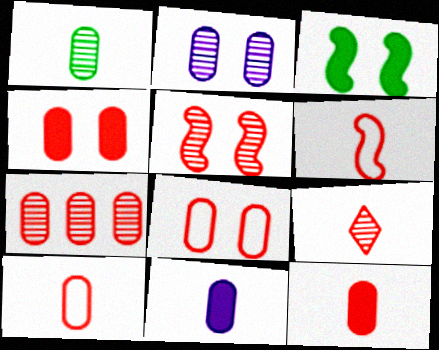[[1, 2, 7], 
[1, 10, 11], 
[4, 7, 10], 
[5, 7, 9], 
[6, 9, 12], 
[7, 8, 12]]